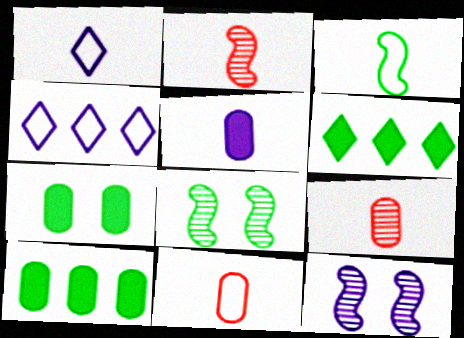[[1, 3, 11], 
[2, 4, 7], 
[4, 5, 12], 
[6, 11, 12]]